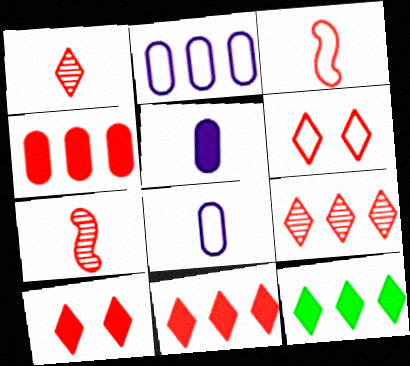[[1, 6, 11], 
[4, 6, 7]]